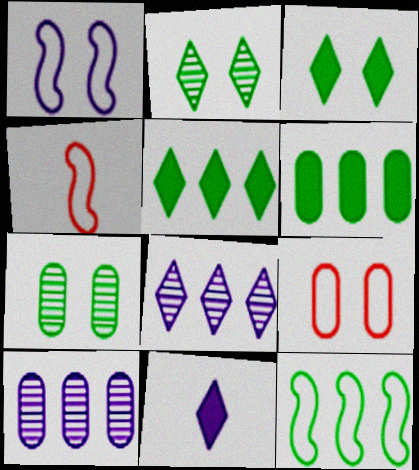[[1, 4, 12], 
[1, 10, 11], 
[3, 4, 10]]